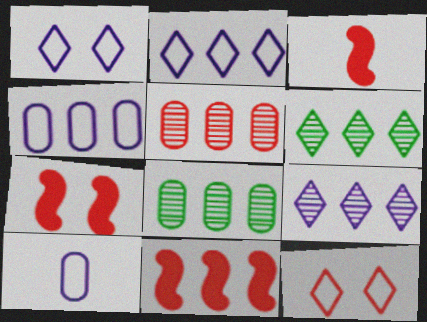[[1, 3, 8], 
[2, 8, 11], 
[3, 5, 12], 
[3, 7, 11], 
[4, 6, 11], 
[6, 7, 10]]